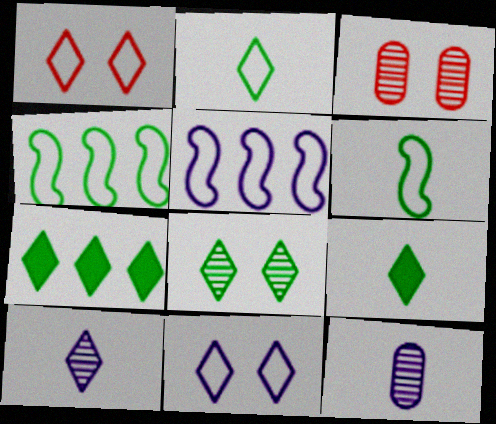[[1, 7, 10], 
[2, 7, 8], 
[3, 5, 9]]